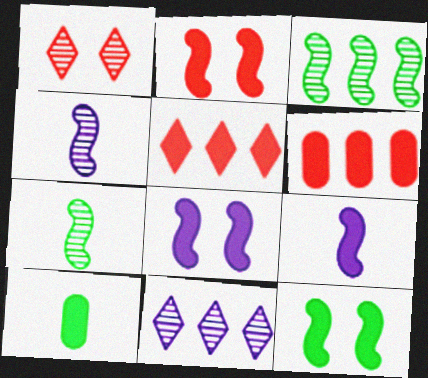[[2, 8, 12], 
[5, 8, 10]]